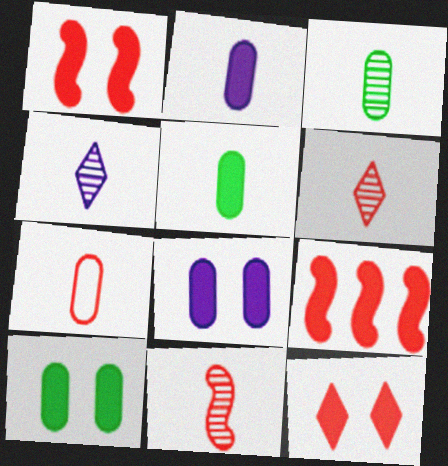[[2, 3, 7], 
[3, 4, 11]]